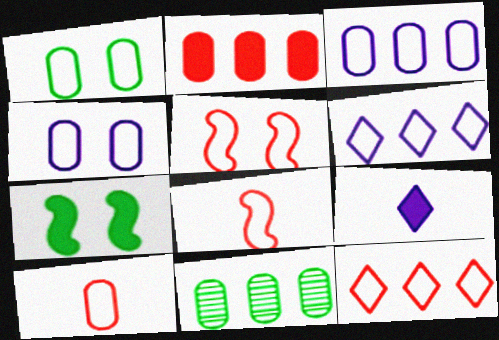[[1, 3, 10], 
[1, 6, 8], 
[2, 3, 11], 
[2, 7, 9], 
[5, 9, 11], 
[5, 10, 12]]